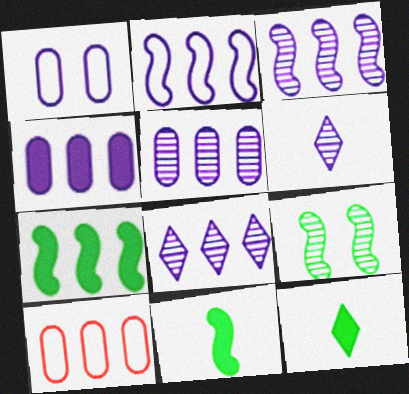[[2, 4, 8], 
[3, 5, 8], 
[7, 8, 10]]